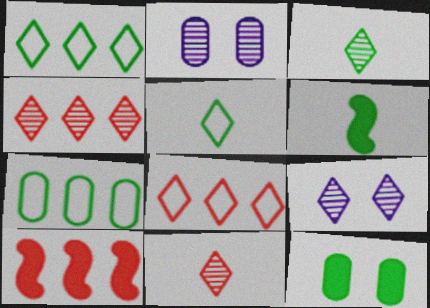[[2, 5, 10], 
[2, 6, 8], 
[3, 4, 9]]